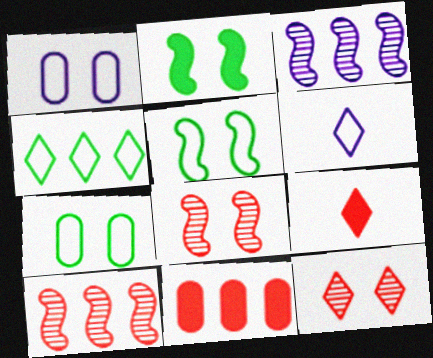[[1, 2, 12], 
[3, 4, 11], 
[3, 7, 9]]